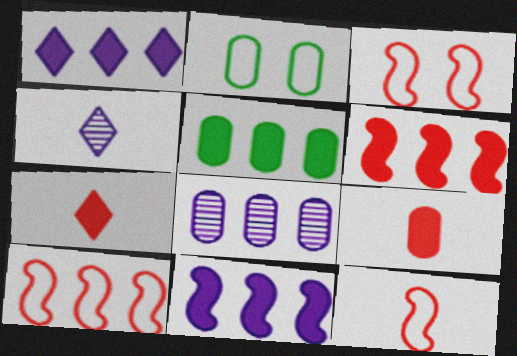[[1, 5, 6], 
[2, 4, 6], 
[2, 8, 9], 
[3, 4, 5], 
[3, 10, 12]]